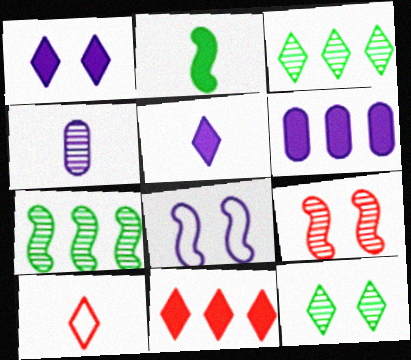[[1, 3, 10], 
[2, 4, 10], 
[3, 4, 9]]